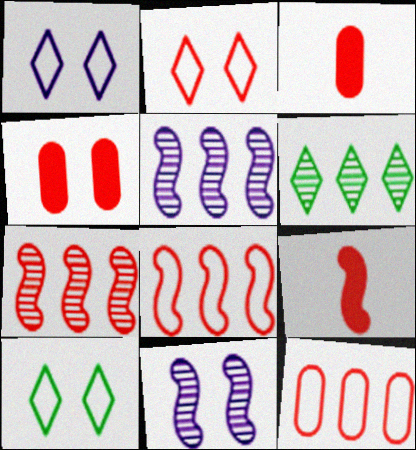[[1, 2, 10], 
[2, 3, 7], 
[3, 5, 10], 
[4, 10, 11]]